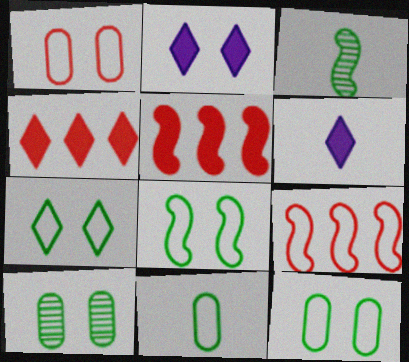[[6, 9, 10], 
[7, 8, 12]]